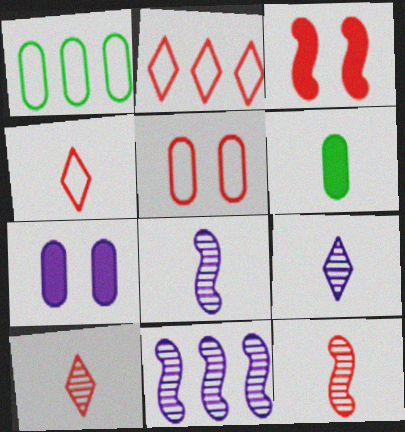[[1, 3, 9], 
[4, 6, 8]]